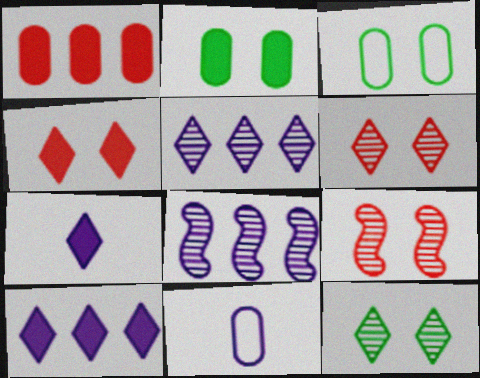[]